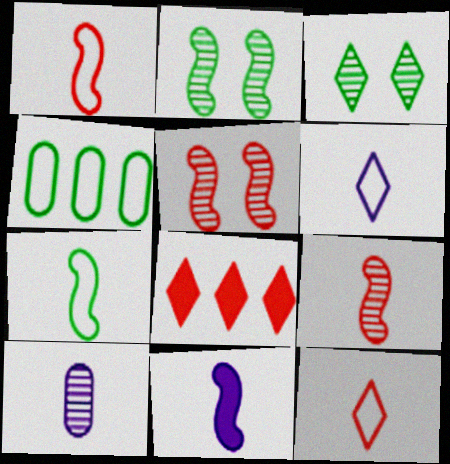[[3, 6, 8], 
[6, 10, 11], 
[7, 9, 11]]